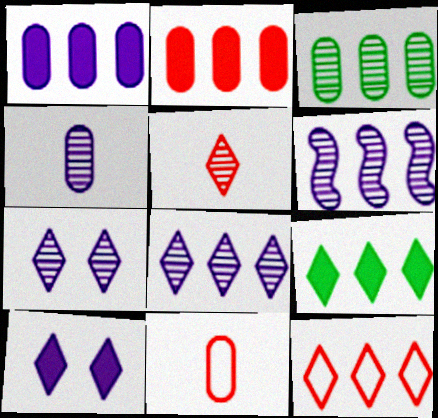[[4, 6, 7], 
[8, 9, 12]]